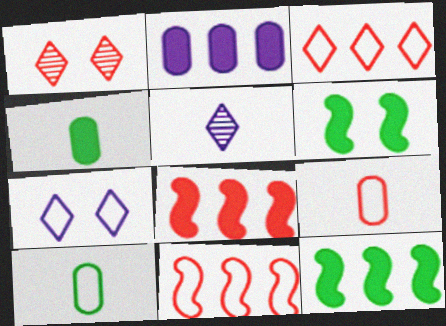[[1, 8, 9], 
[7, 10, 11]]